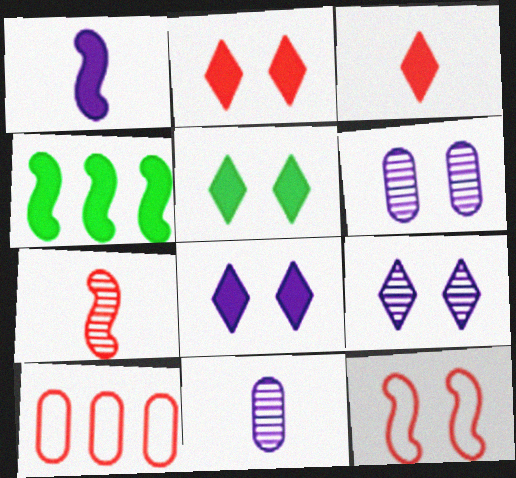[[2, 5, 8], 
[2, 7, 10], 
[5, 6, 12]]